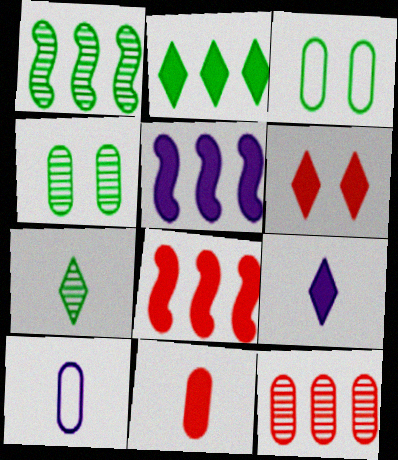[[1, 4, 7], 
[1, 6, 10], 
[2, 6, 9], 
[6, 8, 11]]